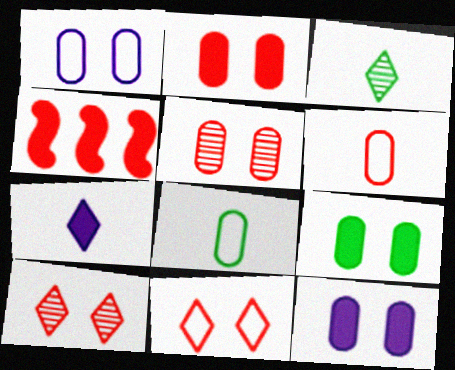[[1, 3, 4], 
[1, 5, 9], 
[2, 9, 12], 
[4, 6, 10], 
[4, 7, 9]]